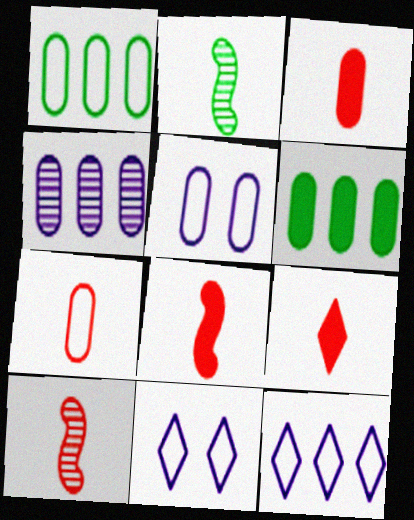[[1, 5, 7], 
[3, 8, 9], 
[6, 10, 11], 
[7, 9, 10]]